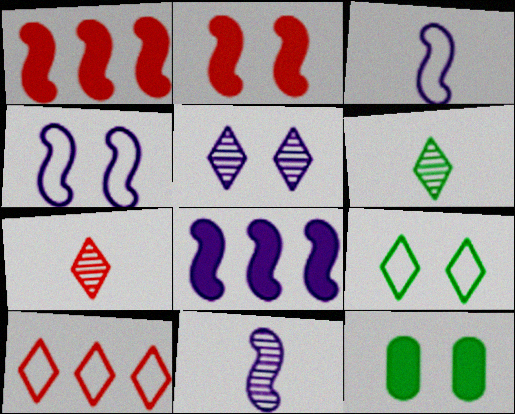[[4, 8, 11], 
[10, 11, 12]]